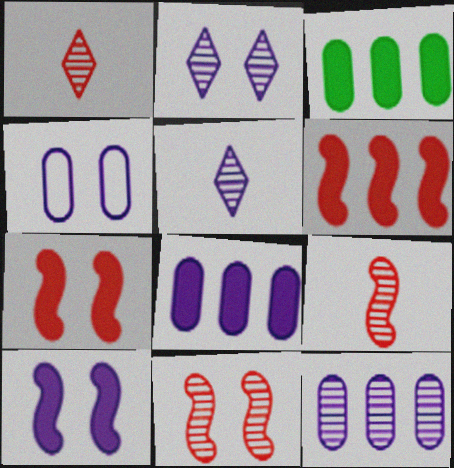[[2, 4, 10]]